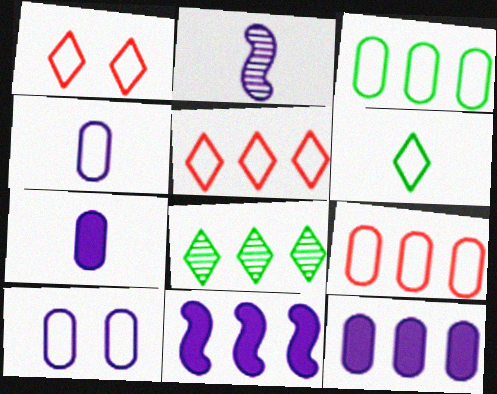[[8, 9, 11]]